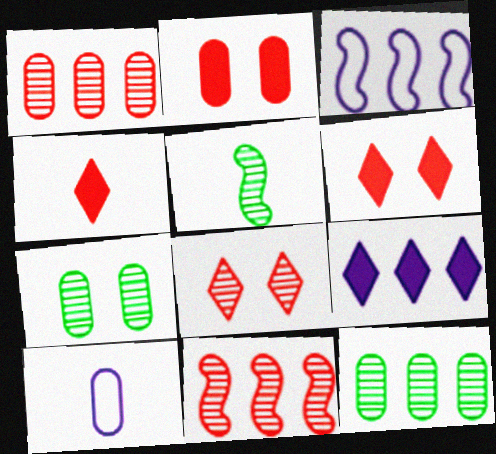[[2, 10, 12], 
[3, 4, 7], 
[4, 5, 10]]